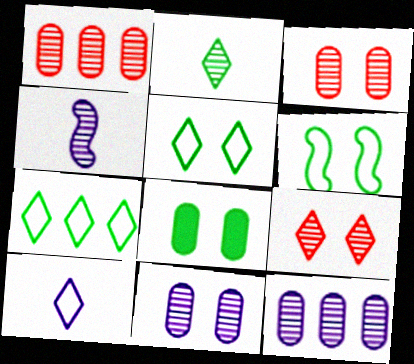[]